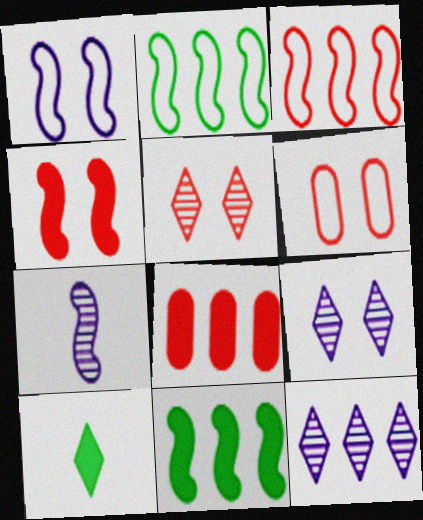[[2, 4, 7], 
[2, 8, 12], 
[4, 5, 6]]